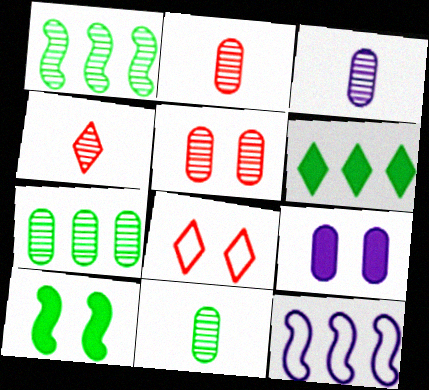[[2, 3, 11], 
[3, 5, 7]]